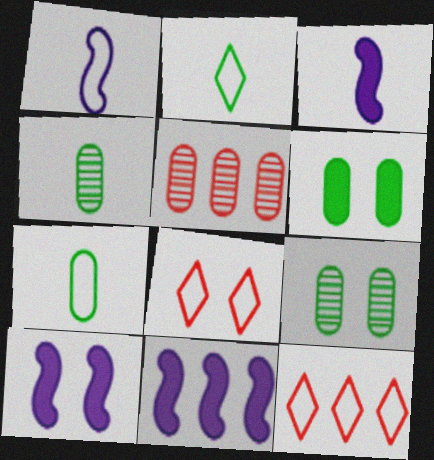[[2, 5, 10], 
[3, 9, 12], 
[3, 10, 11], 
[4, 8, 11], 
[4, 10, 12], 
[8, 9, 10]]